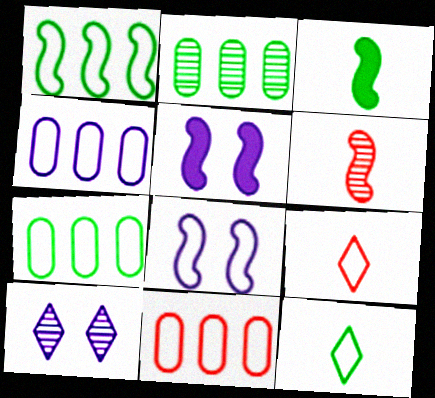[[1, 5, 6], 
[2, 5, 9], 
[2, 6, 10], 
[3, 10, 11], 
[4, 7, 11], 
[7, 8, 9], 
[8, 11, 12]]